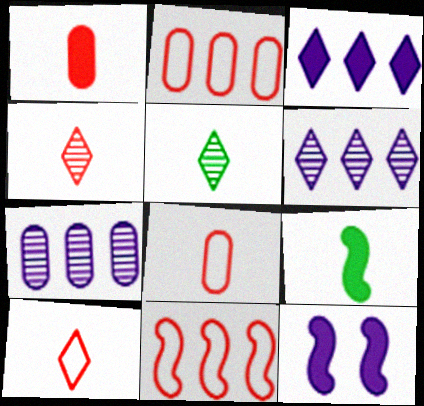[[2, 5, 12]]